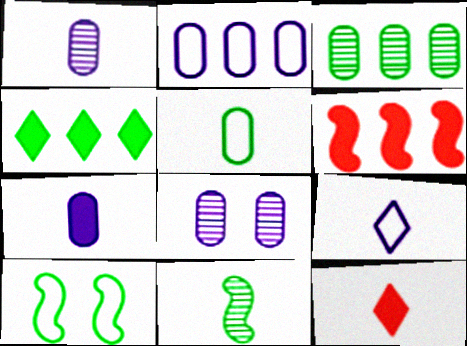[[2, 7, 8]]